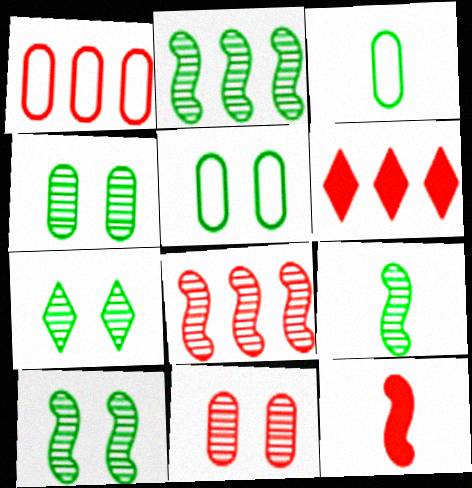[[1, 6, 8], 
[2, 9, 10], 
[4, 7, 10]]